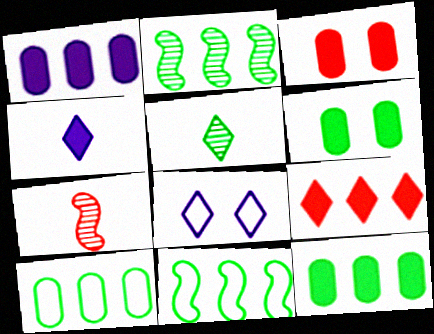[[5, 6, 11], 
[5, 8, 9], 
[7, 8, 12]]